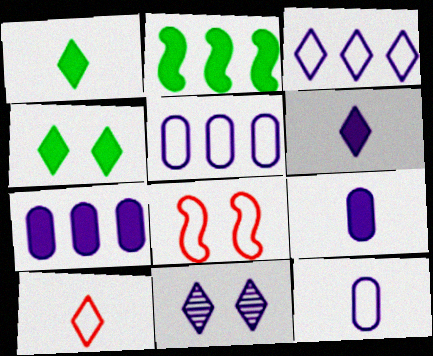[[3, 6, 11]]